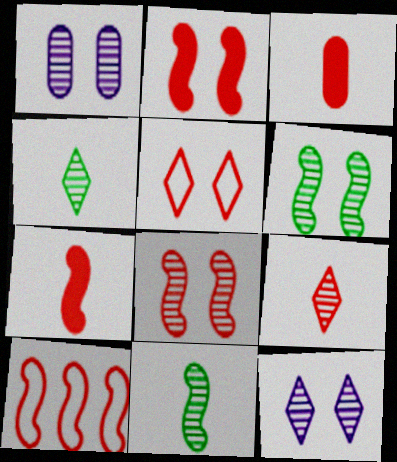[[7, 8, 10]]